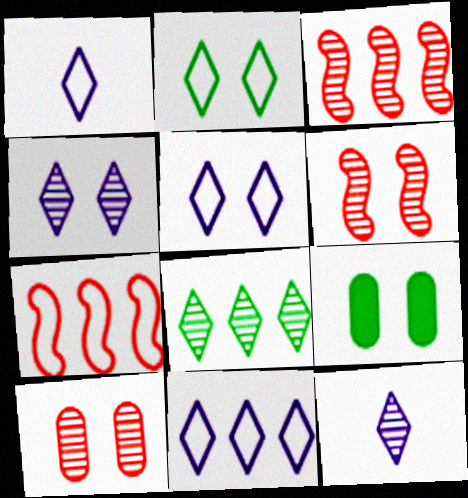[[1, 3, 9], 
[1, 5, 11], 
[5, 6, 9], 
[7, 9, 12]]